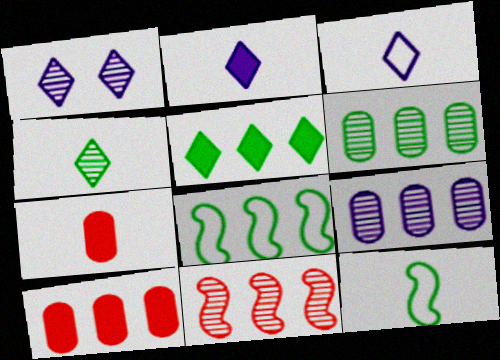[[1, 7, 8], 
[1, 10, 12], 
[5, 6, 8]]